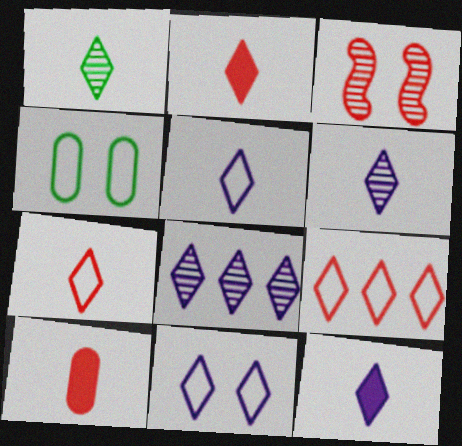[[1, 2, 5], 
[1, 7, 12], 
[3, 9, 10], 
[5, 6, 12], 
[8, 11, 12]]